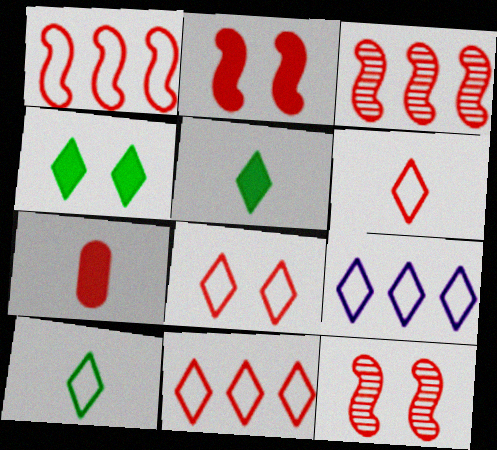[[3, 7, 8], 
[6, 8, 11], 
[7, 11, 12], 
[8, 9, 10]]